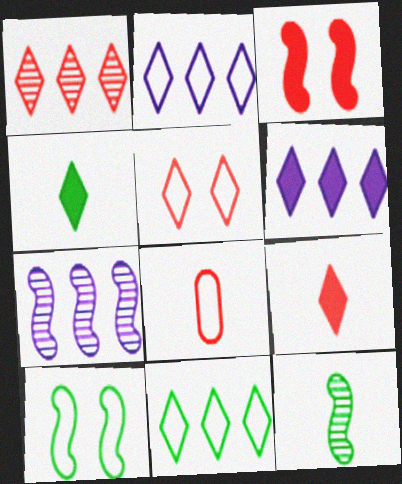[[1, 3, 8], 
[1, 5, 9], 
[1, 6, 11], 
[2, 8, 10]]